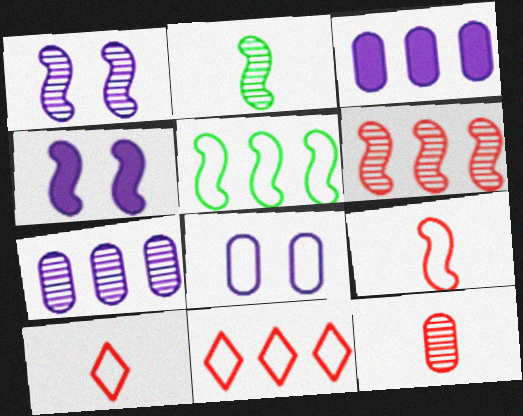[[1, 2, 6], 
[5, 8, 10]]